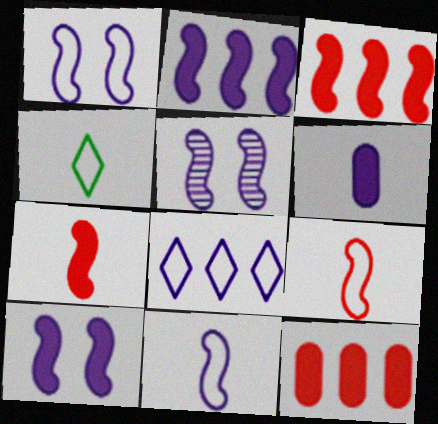[[1, 5, 10], 
[2, 5, 11], 
[4, 5, 12], 
[5, 6, 8]]